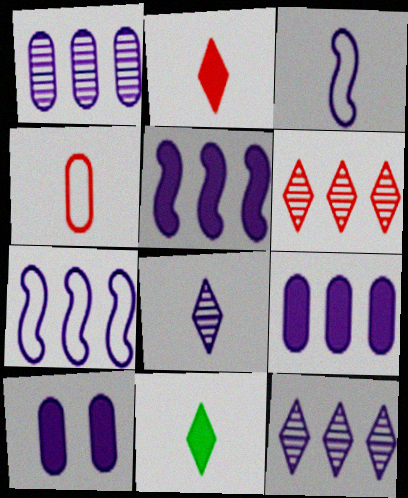[[3, 10, 12], 
[7, 8, 10], 
[7, 9, 12]]